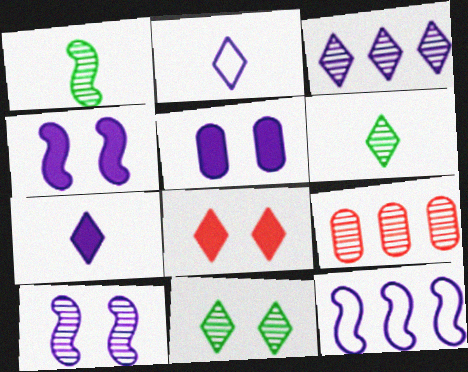[[6, 9, 10]]